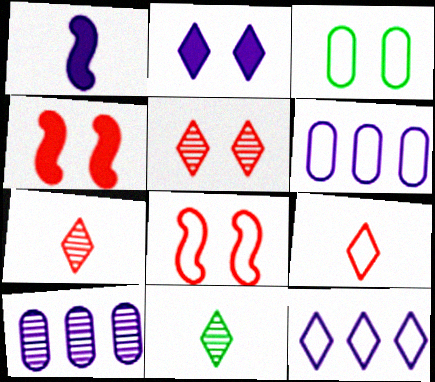[[4, 6, 11]]